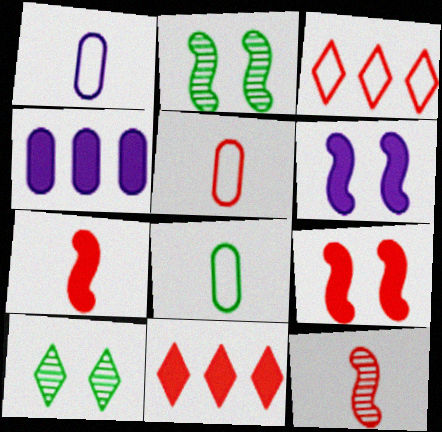[[1, 2, 11], 
[1, 5, 8]]